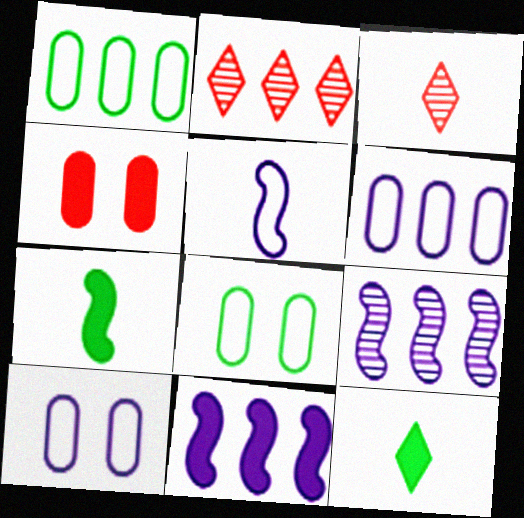[[1, 2, 11], 
[2, 7, 10], 
[3, 8, 11], 
[4, 11, 12]]